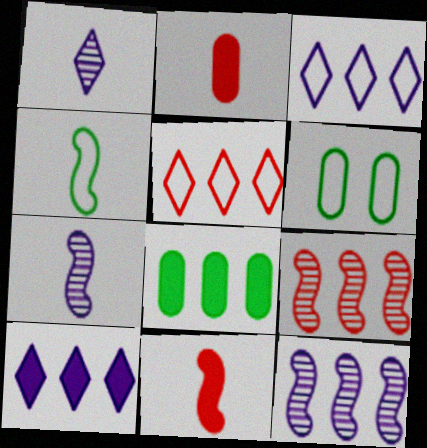[[1, 2, 4], 
[3, 8, 9], 
[4, 7, 11], 
[5, 8, 12]]